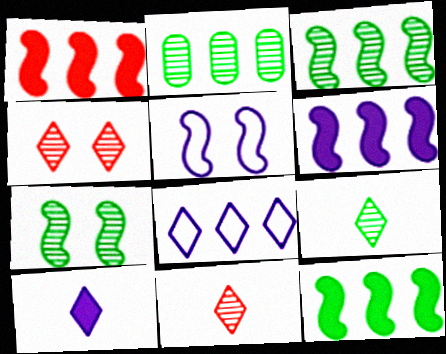[[1, 2, 8], 
[1, 6, 12], 
[2, 7, 9]]